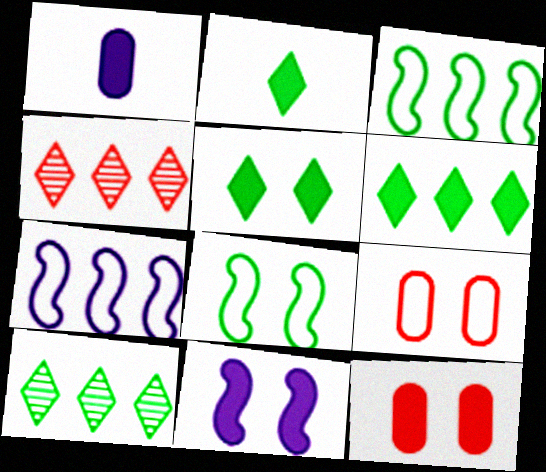[[1, 4, 8], 
[2, 5, 6], 
[5, 11, 12]]